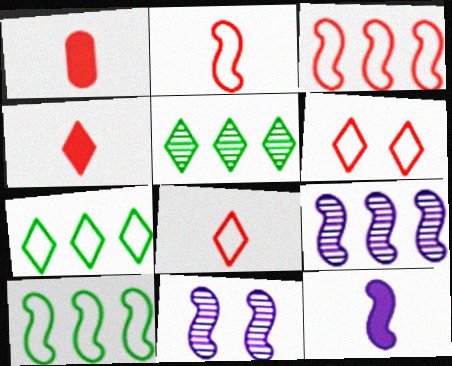[[1, 7, 11]]